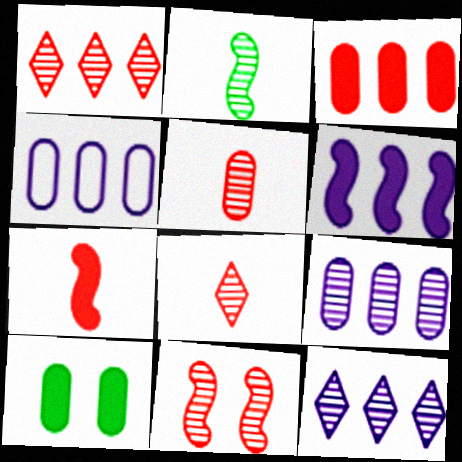[[1, 5, 11], 
[4, 5, 10], 
[4, 6, 12]]